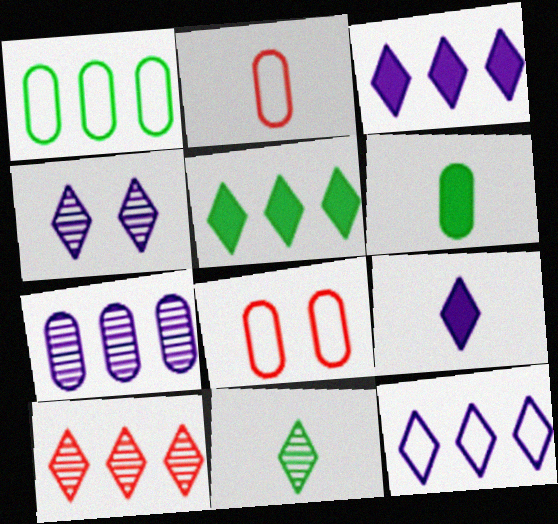[[4, 9, 12], 
[4, 10, 11], 
[5, 10, 12], 
[6, 7, 8]]